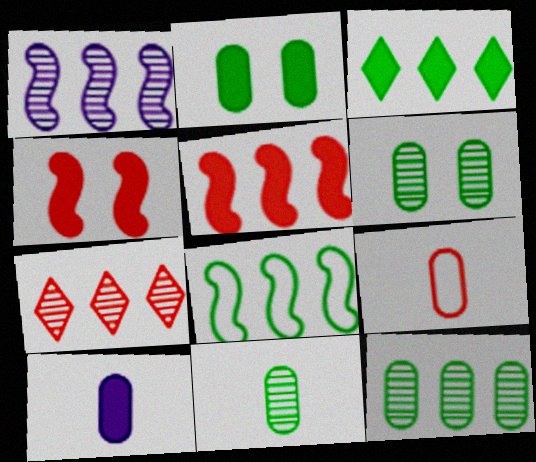[[1, 5, 8], 
[1, 7, 12], 
[3, 4, 10], 
[3, 8, 12], 
[4, 7, 9], 
[6, 11, 12], 
[9, 10, 11]]